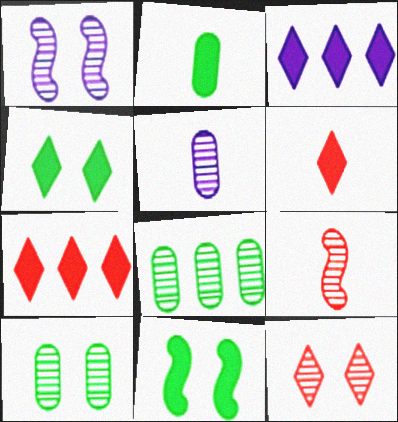[[1, 10, 12], 
[3, 4, 6]]